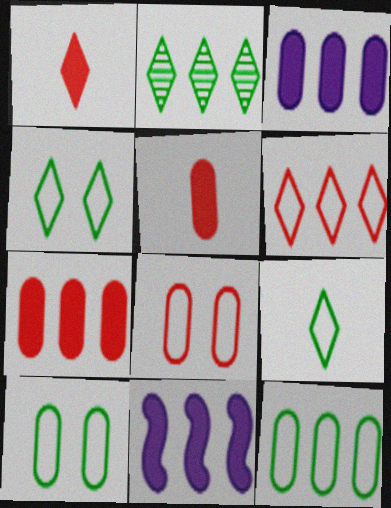[]